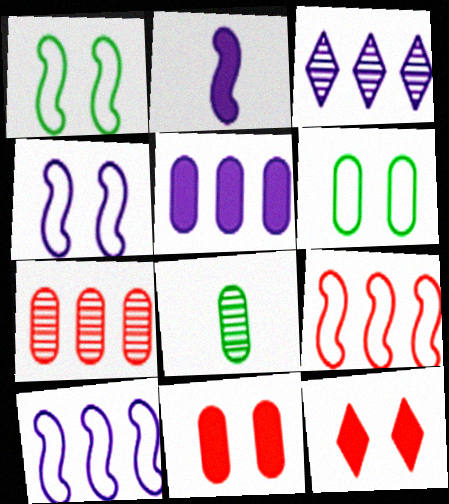[[3, 5, 10], 
[8, 10, 12]]